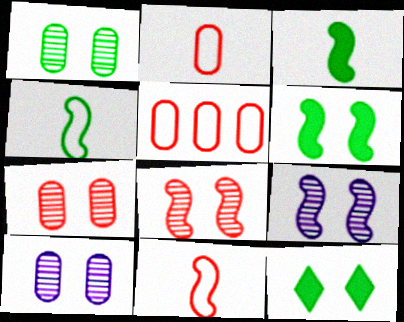[[1, 7, 10]]